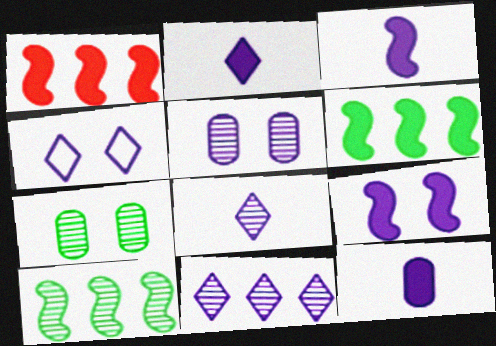[[2, 3, 12], 
[2, 4, 11], 
[4, 5, 9]]